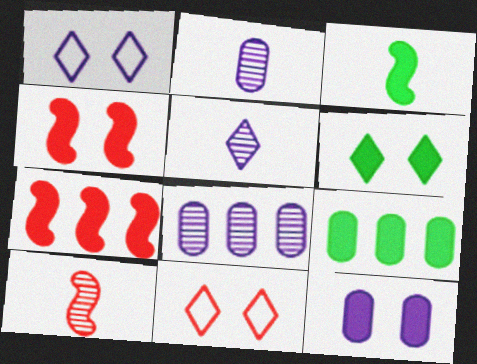[[1, 9, 10], 
[3, 6, 9], 
[3, 8, 11], 
[4, 6, 12]]